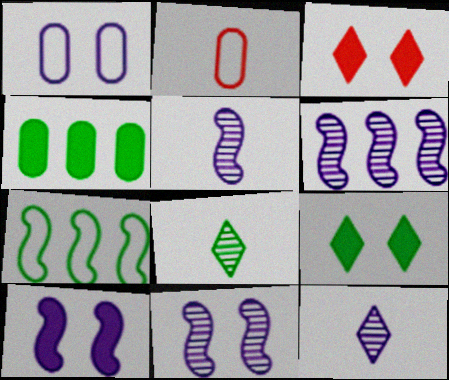[[2, 6, 9], 
[5, 6, 11]]